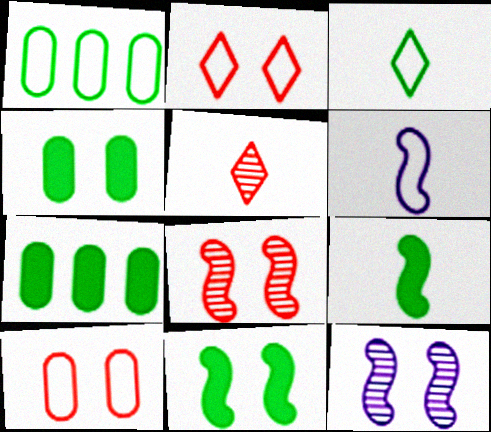[[1, 2, 6], 
[2, 4, 12]]